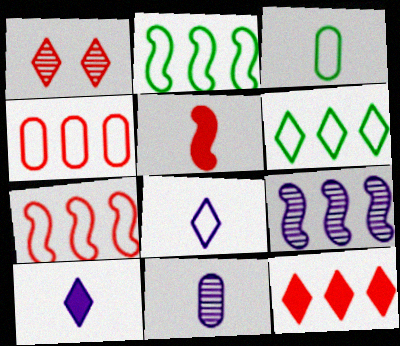[[1, 4, 5], 
[1, 6, 10]]